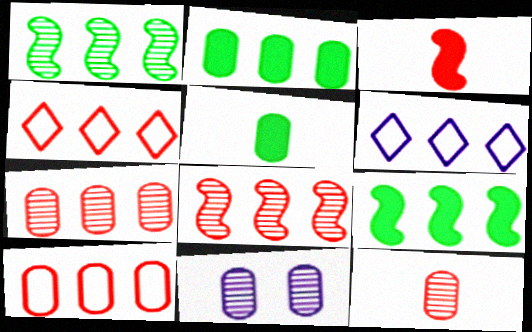[[2, 6, 8], 
[5, 10, 11], 
[6, 7, 9]]